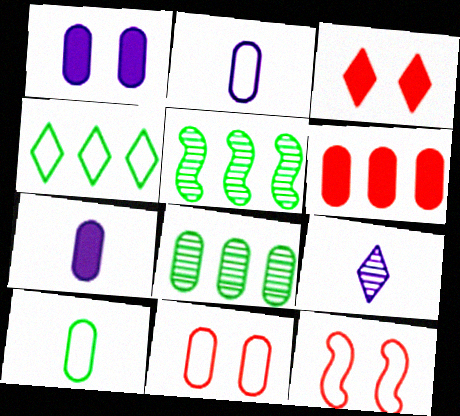[[2, 3, 5], 
[2, 4, 12], 
[3, 4, 9], 
[7, 8, 11]]